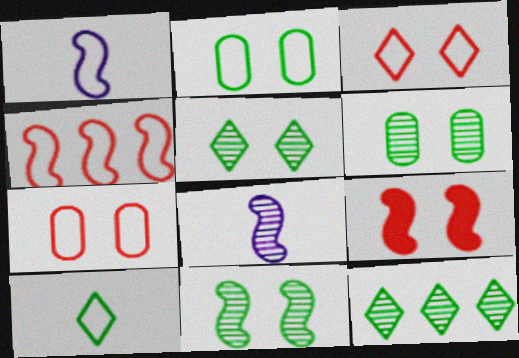[[5, 6, 11]]